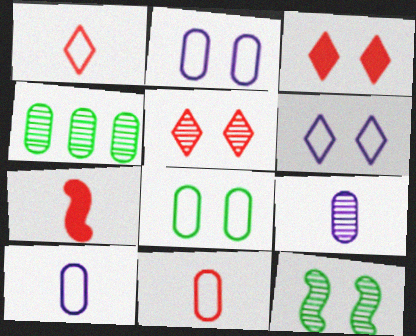[[2, 3, 12], 
[4, 6, 7]]